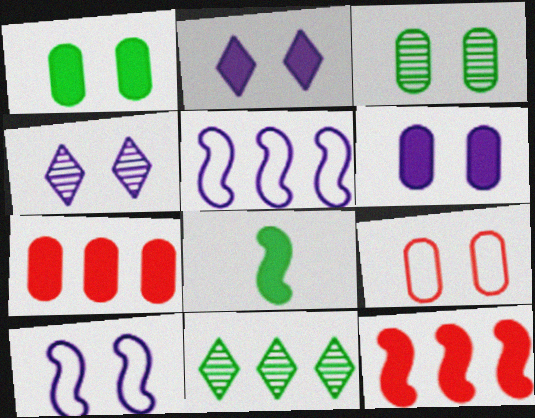[[2, 7, 8], 
[3, 6, 9], 
[4, 6, 10], 
[5, 7, 11]]